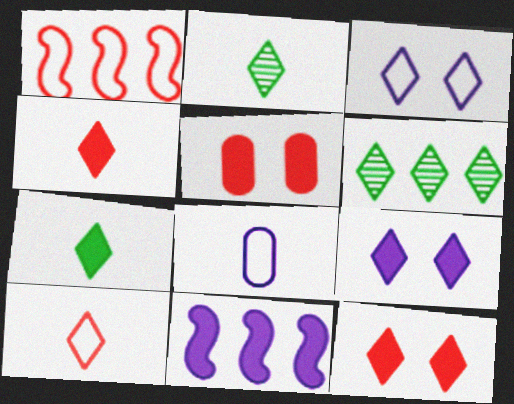[[3, 4, 6], 
[5, 7, 11], 
[6, 9, 10]]